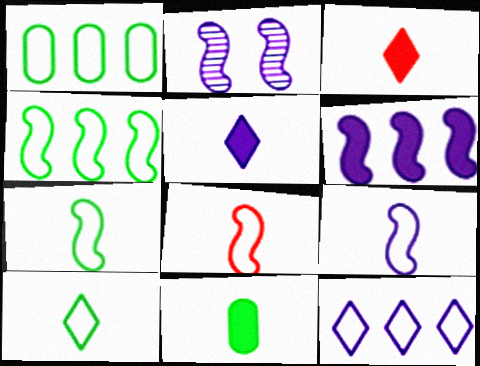[[1, 2, 3], 
[2, 6, 9], 
[7, 8, 9]]